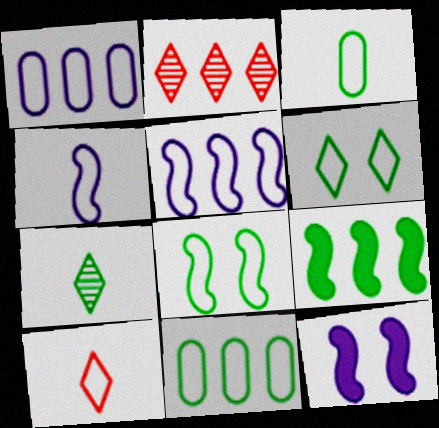[[1, 2, 9], 
[1, 8, 10], 
[2, 3, 12], 
[3, 4, 10]]